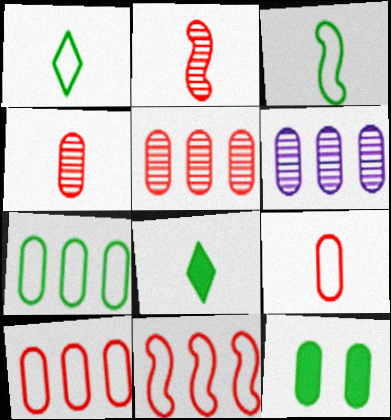[[6, 9, 12]]